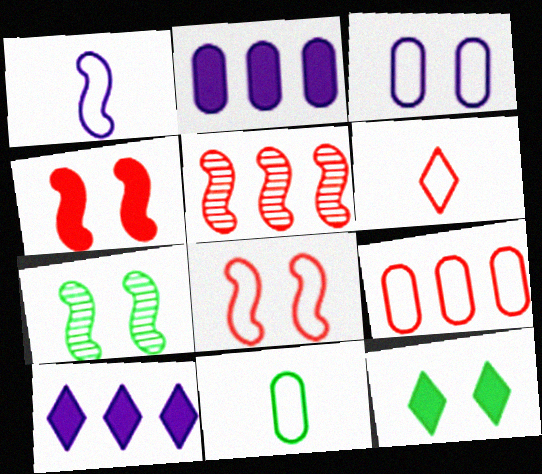[[1, 6, 11], 
[2, 6, 7], 
[3, 9, 11], 
[6, 8, 9]]